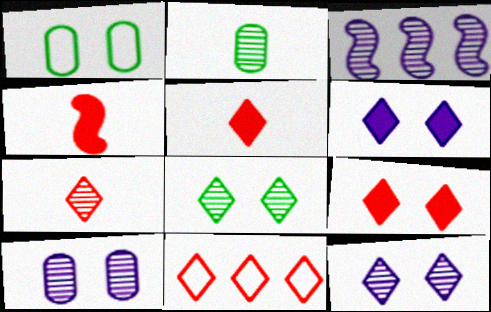[[1, 3, 5], 
[7, 9, 11]]